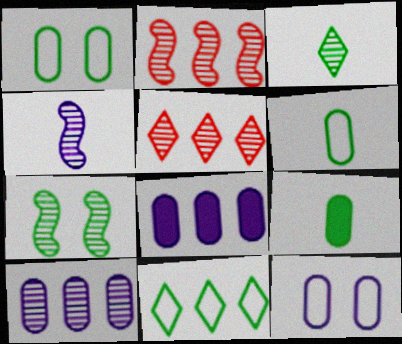[[2, 4, 7], 
[2, 8, 11], 
[7, 9, 11]]